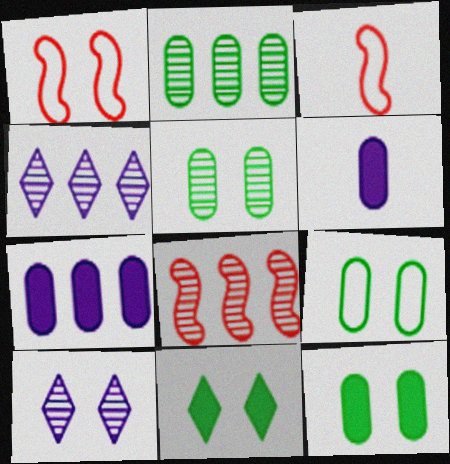[[1, 10, 12], 
[2, 4, 8], 
[3, 4, 12], 
[5, 9, 12]]